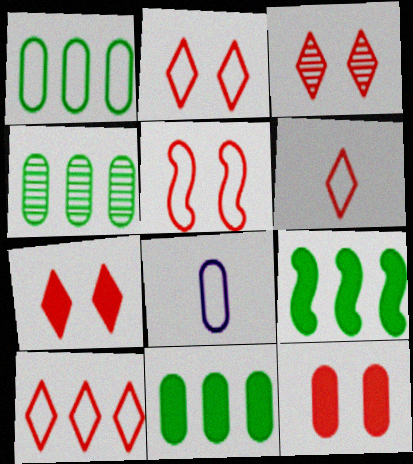[[1, 4, 11], 
[2, 3, 7], 
[2, 6, 10], 
[3, 5, 12], 
[3, 8, 9], 
[4, 8, 12]]